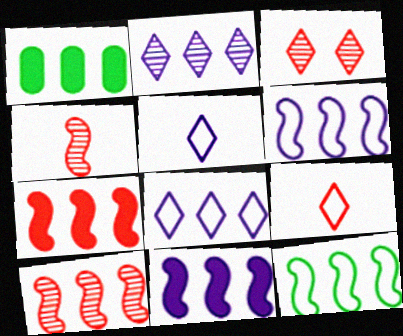[[1, 8, 10], 
[10, 11, 12]]